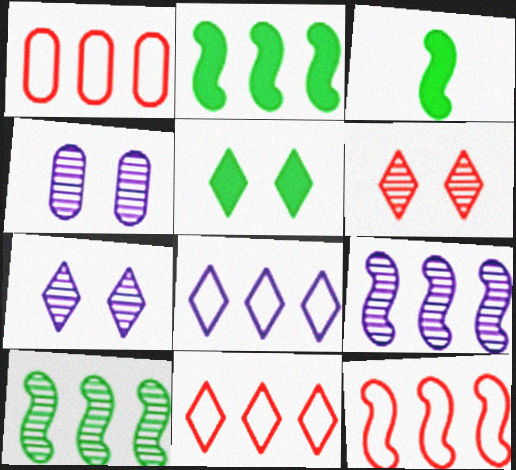[[1, 3, 7], 
[1, 11, 12], 
[2, 9, 12], 
[3, 4, 11]]